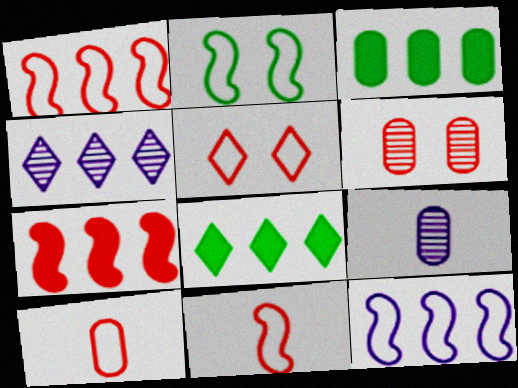[[1, 3, 4], 
[1, 5, 10], 
[2, 11, 12]]